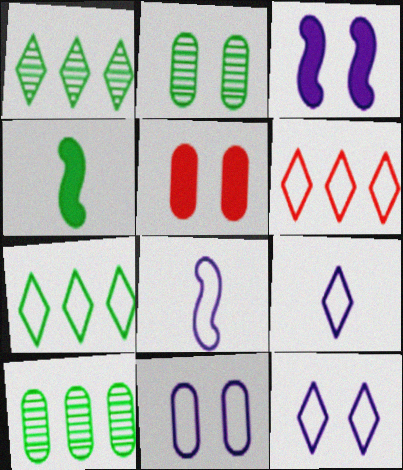[[1, 5, 8], 
[2, 4, 7], 
[2, 5, 11]]